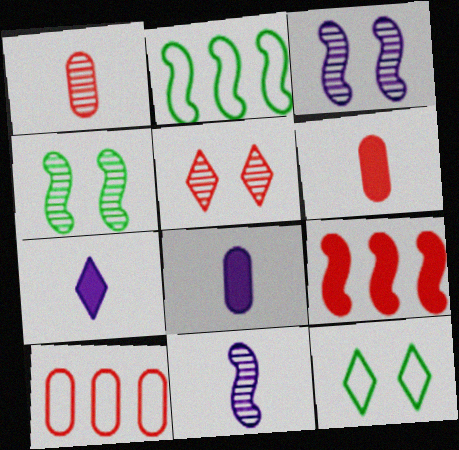[[2, 5, 8], 
[4, 7, 10]]